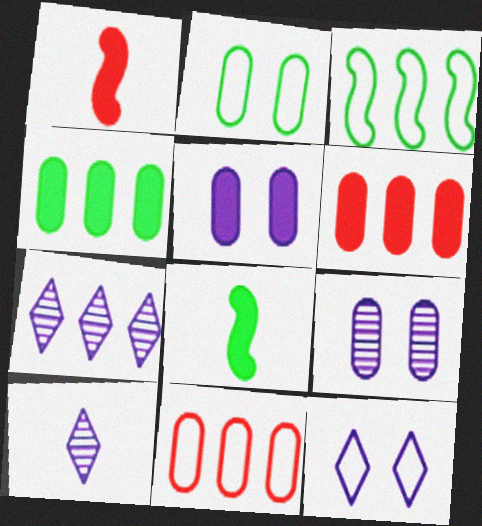[[1, 2, 7], 
[3, 6, 7]]